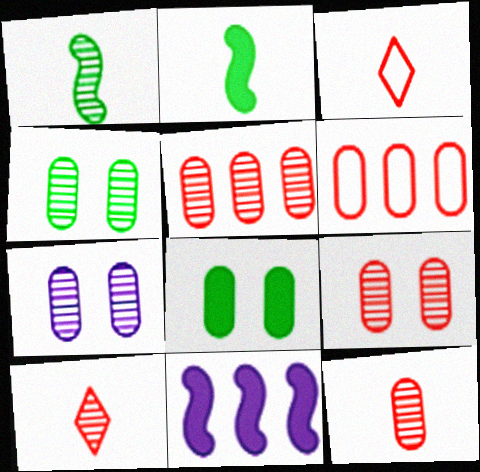[[3, 4, 11], 
[4, 7, 9], 
[5, 9, 12]]